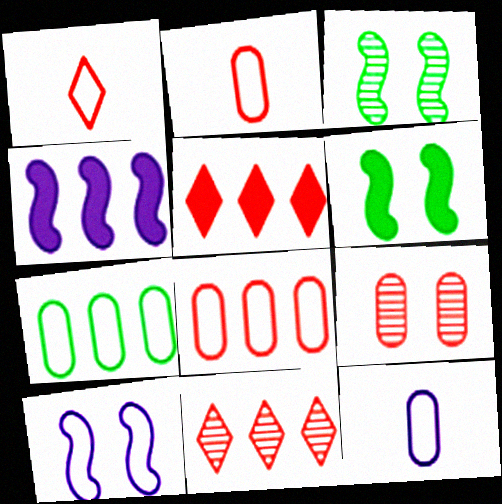[[1, 7, 10], 
[3, 5, 12], 
[4, 7, 11], 
[6, 11, 12]]